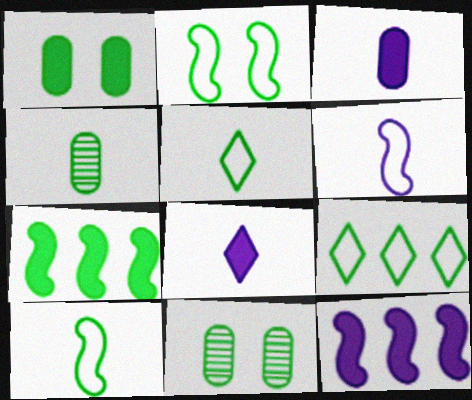[[5, 7, 11]]